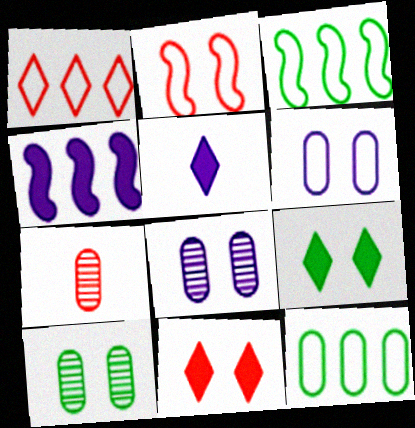[[2, 8, 9]]